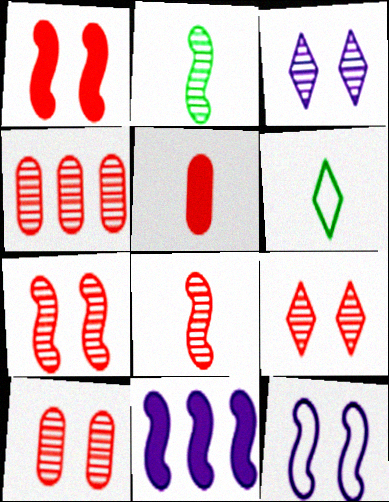[[2, 3, 4], 
[4, 8, 9], 
[6, 10, 11], 
[7, 9, 10]]